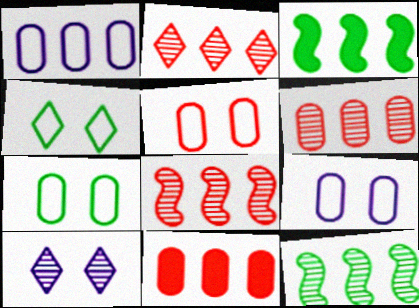[[1, 2, 3], 
[2, 6, 8], 
[5, 7, 9]]